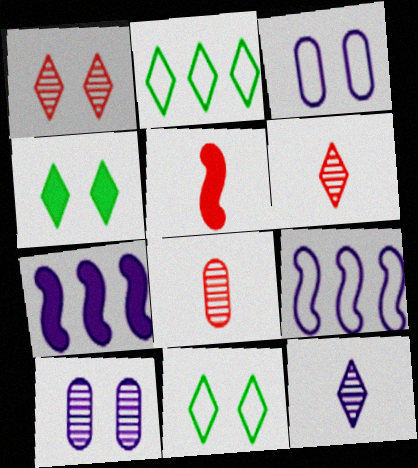[[2, 5, 10], 
[3, 7, 12], 
[4, 8, 9], 
[7, 8, 11]]